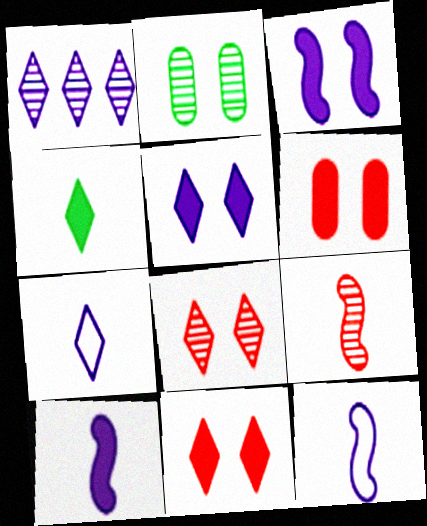[[1, 2, 9], 
[1, 5, 7]]